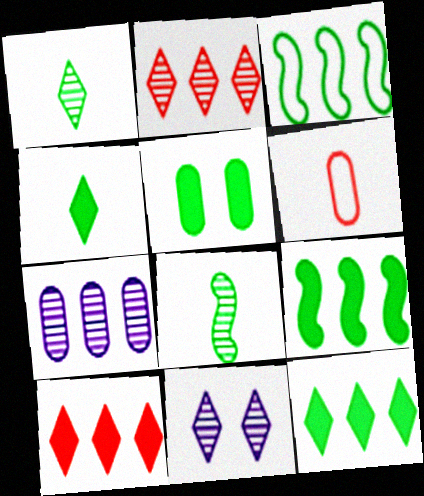[[1, 2, 11], 
[1, 3, 5], 
[3, 7, 10], 
[4, 5, 9], 
[5, 6, 7], 
[6, 9, 11]]